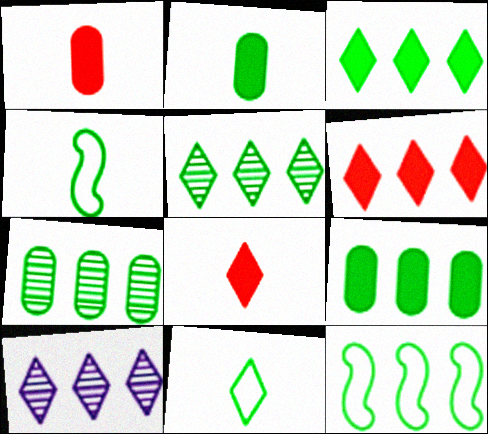[[3, 7, 12], 
[5, 9, 12]]